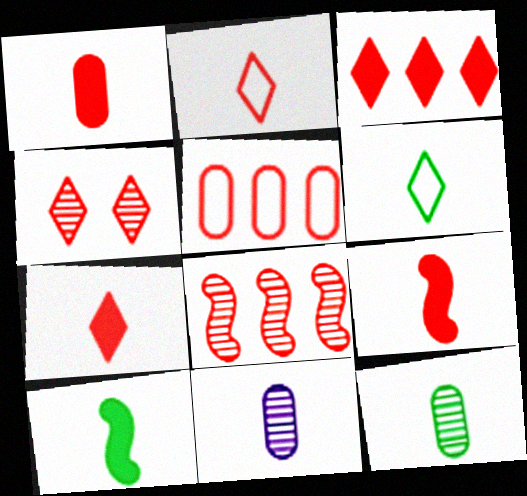[[1, 7, 9], 
[2, 3, 4], 
[2, 10, 11], 
[3, 5, 8], 
[4, 5, 9], 
[6, 9, 11], 
[6, 10, 12]]